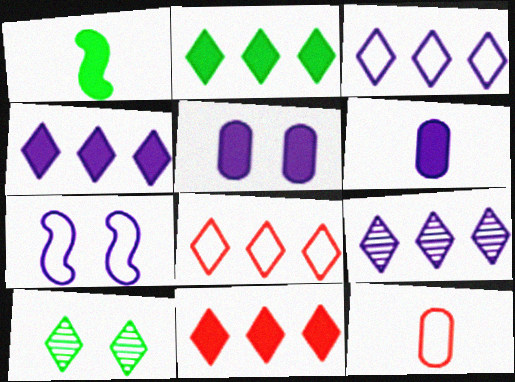[[1, 5, 11], 
[2, 4, 11], 
[2, 8, 9], 
[3, 4, 9], 
[6, 7, 9]]